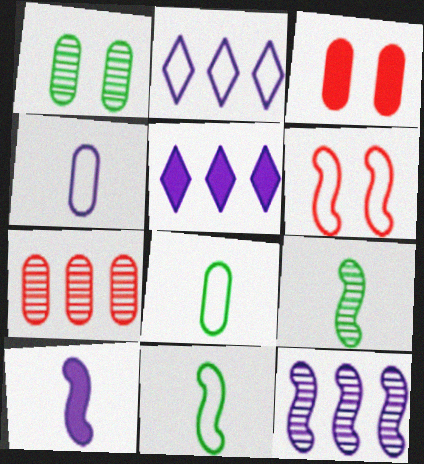[[2, 3, 9], 
[2, 6, 8]]